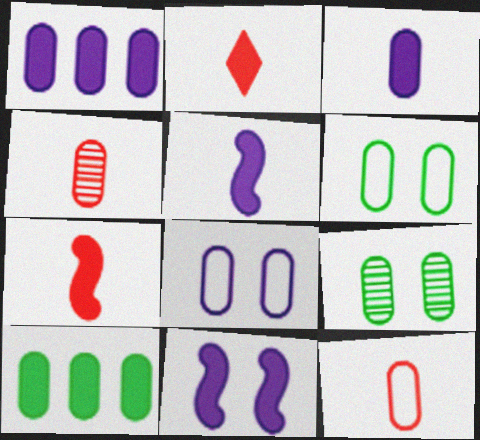[[1, 4, 6], 
[1, 9, 12], 
[2, 10, 11], 
[4, 8, 10]]